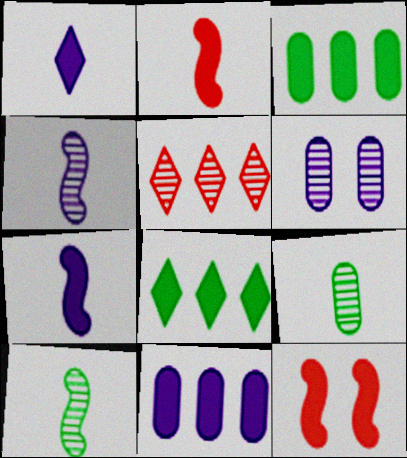[[1, 3, 12], 
[5, 6, 10]]